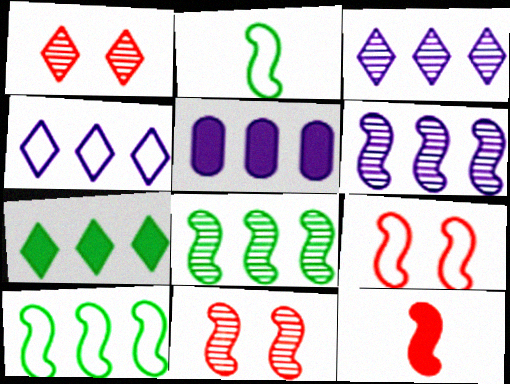[[1, 2, 5], 
[4, 5, 6]]